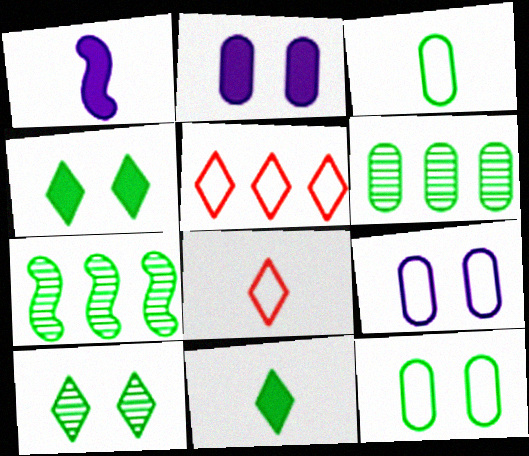[[2, 7, 8], 
[3, 4, 7], 
[7, 11, 12]]